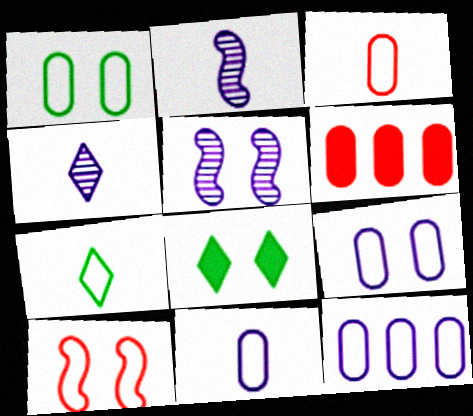[[1, 3, 12], 
[5, 6, 7], 
[7, 10, 12], 
[9, 11, 12]]